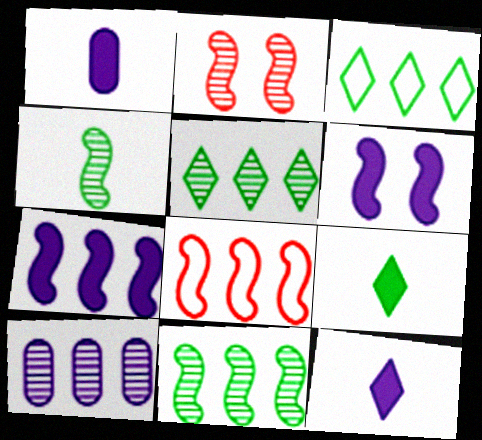[[1, 2, 3], 
[4, 6, 8], 
[7, 8, 11]]